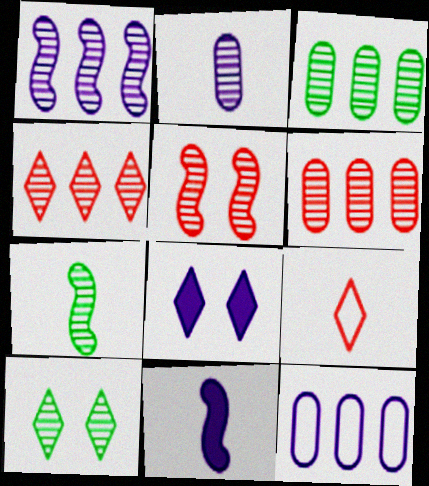[[1, 3, 4], 
[1, 5, 7], 
[3, 7, 10]]